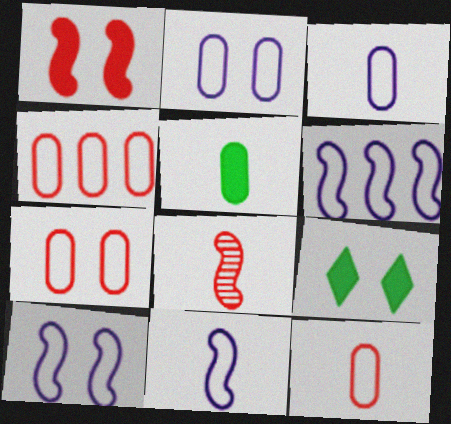[[4, 7, 12], 
[6, 10, 11]]